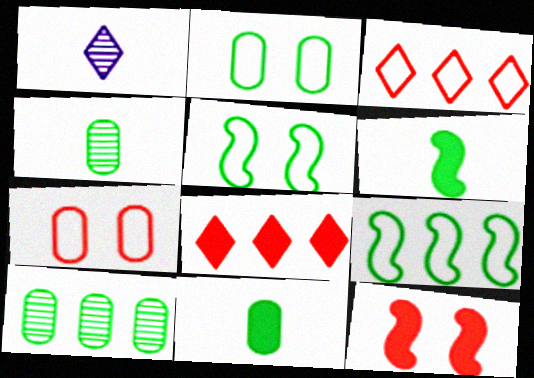[[2, 10, 11]]